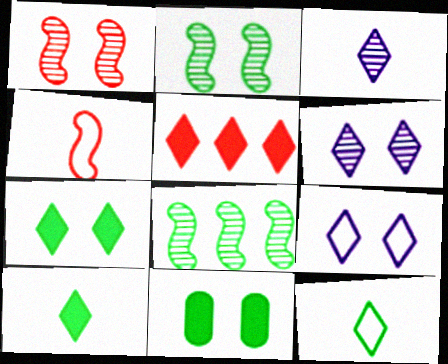[[1, 9, 11], 
[5, 6, 12], 
[8, 11, 12]]